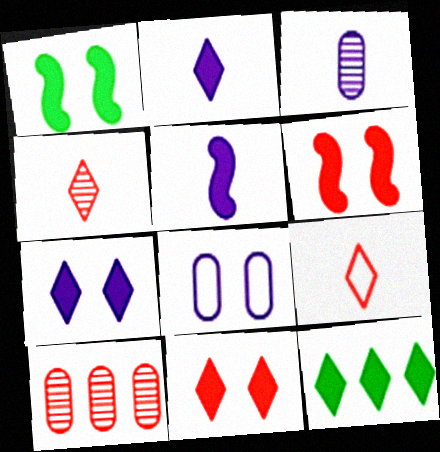[[2, 11, 12], 
[6, 9, 10]]